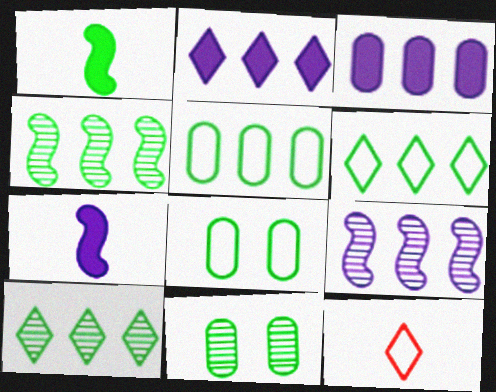[[1, 6, 11], 
[1, 8, 10]]